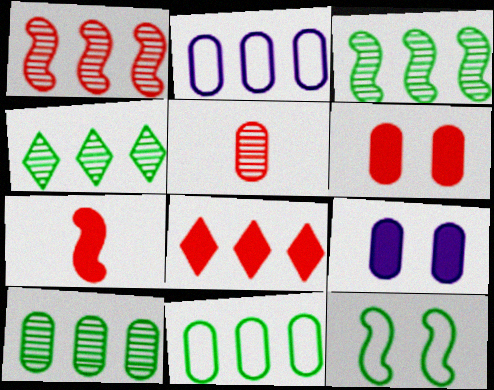[[2, 3, 8], 
[3, 4, 10], 
[5, 9, 11], 
[6, 7, 8]]